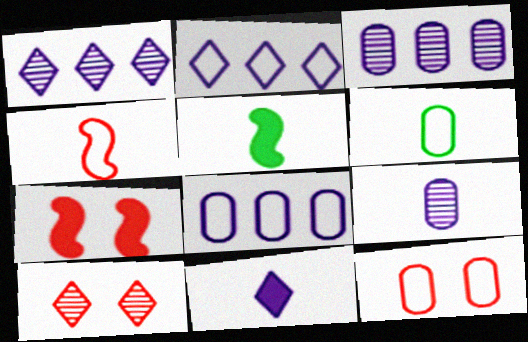[[1, 5, 12], 
[1, 6, 7], 
[5, 8, 10], 
[6, 8, 12], 
[7, 10, 12]]